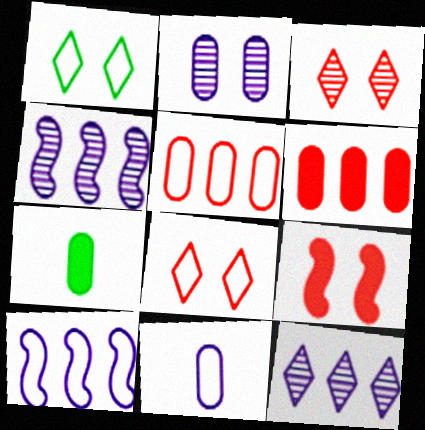[[1, 2, 9], 
[2, 5, 7], 
[3, 7, 10], 
[4, 7, 8]]